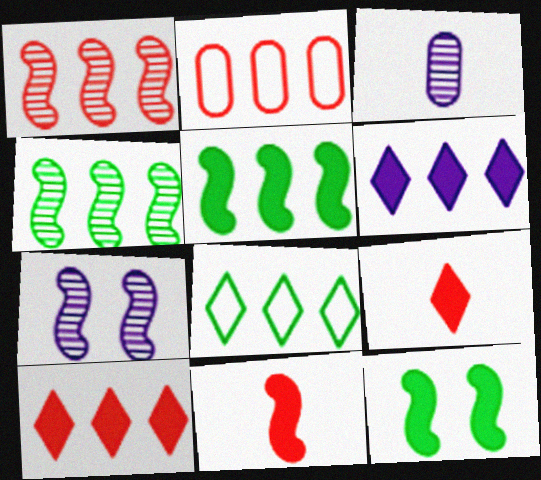[[1, 2, 10], 
[2, 4, 6]]